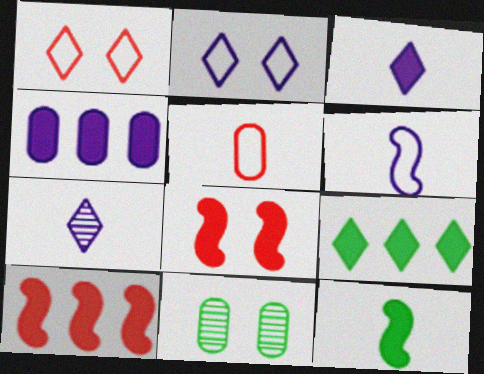[[1, 7, 9], 
[2, 8, 11], 
[4, 5, 11], 
[4, 9, 10], 
[5, 7, 12]]